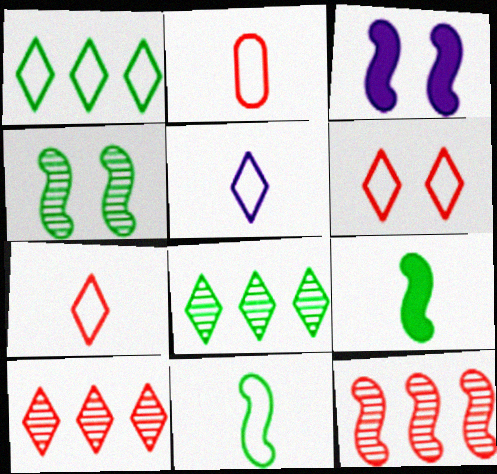[[1, 5, 6], 
[2, 3, 8], 
[2, 5, 11], 
[3, 11, 12]]